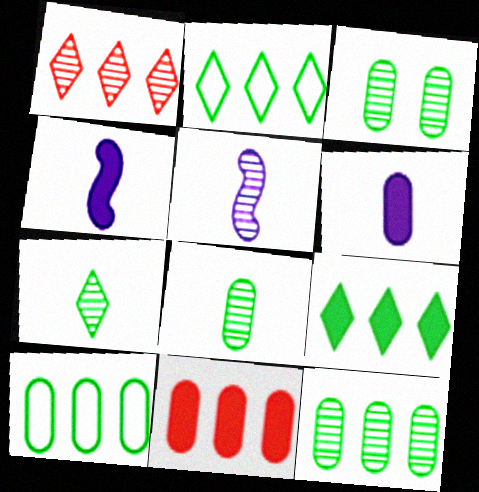[[1, 3, 5], 
[3, 8, 12]]